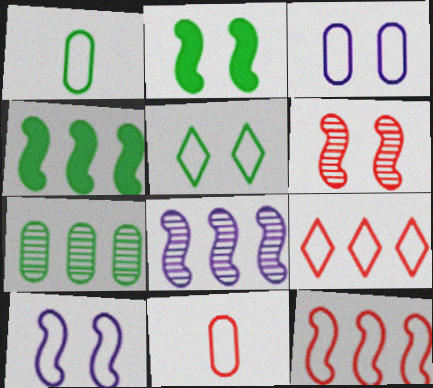[[1, 9, 10], 
[2, 6, 10], 
[4, 8, 12]]